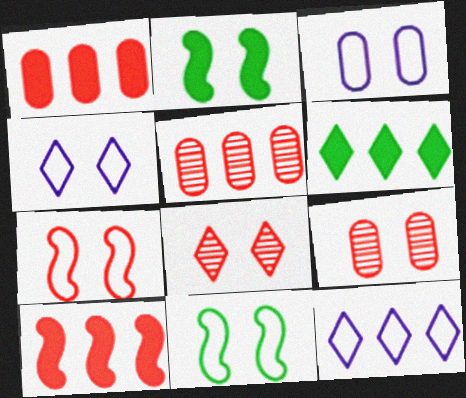[[2, 3, 8], 
[2, 4, 9]]